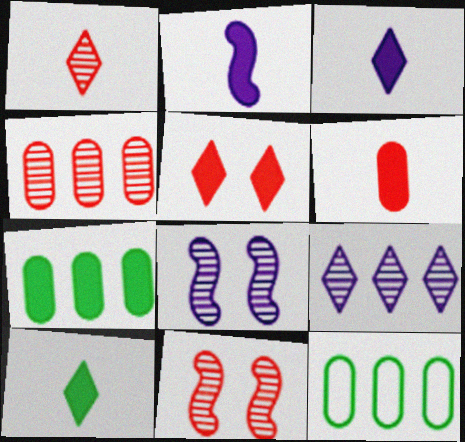[[1, 4, 11], 
[2, 5, 7], 
[2, 6, 10], 
[3, 11, 12]]